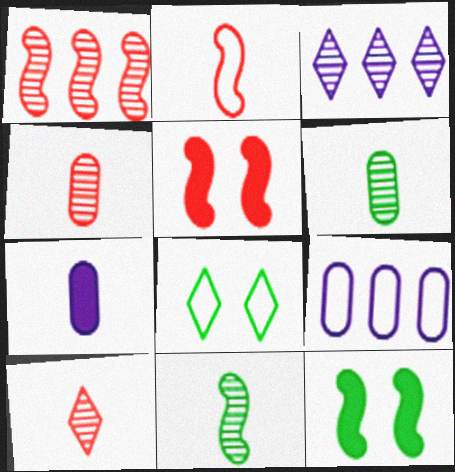[[1, 2, 5], 
[1, 7, 8], 
[2, 8, 9], 
[9, 10, 12]]